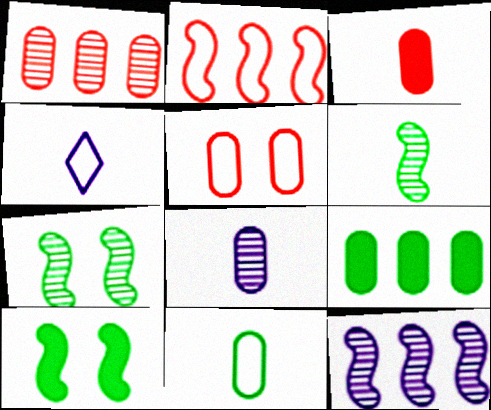[[1, 3, 5], 
[1, 4, 10], 
[3, 4, 6], 
[3, 8, 11], 
[5, 8, 9]]